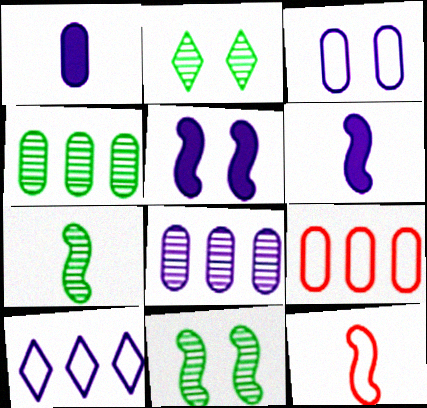[[1, 3, 8], 
[2, 4, 7], 
[2, 6, 9], 
[6, 7, 12]]